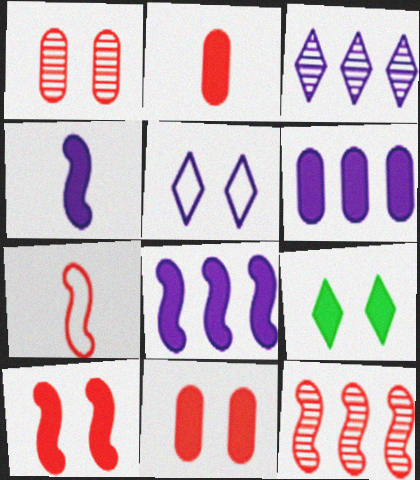[[2, 8, 9], 
[7, 10, 12]]